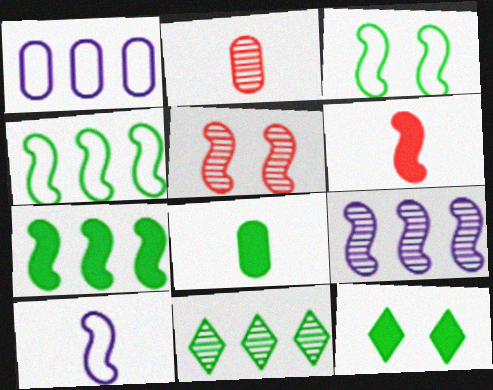[[3, 6, 9], 
[3, 8, 11], 
[5, 7, 10], 
[7, 8, 12]]